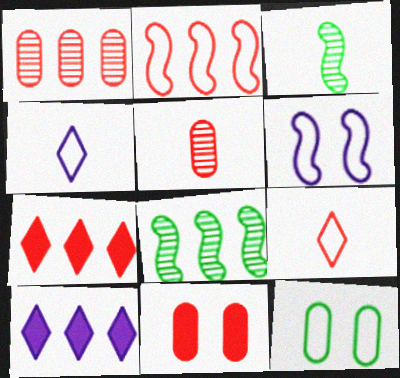[[1, 2, 7], 
[2, 4, 12], 
[4, 8, 11]]